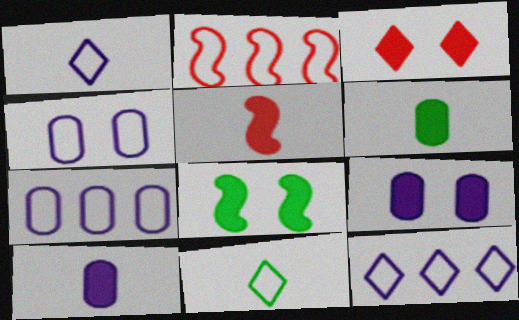[[2, 4, 11], 
[3, 8, 9]]